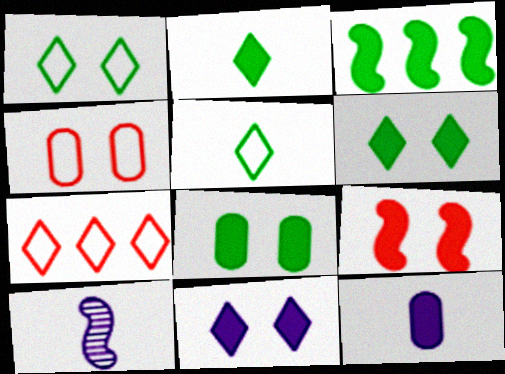[[2, 3, 8], 
[7, 8, 10], 
[8, 9, 11]]